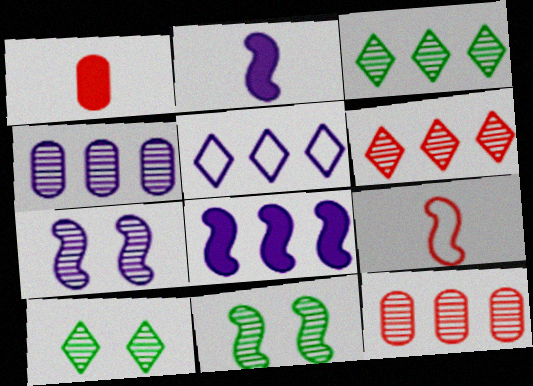[[1, 5, 11], 
[4, 5, 8], 
[8, 9, 11]]